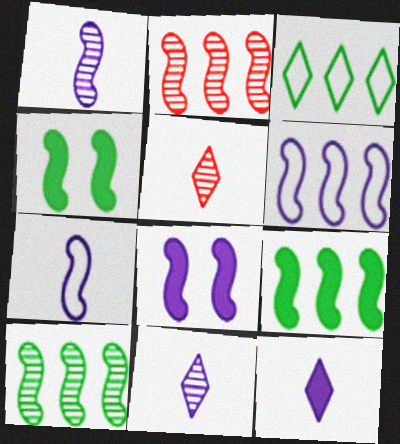[[1, 6, 8], 
[2, 4, 7], 
[2, 6, 9]]